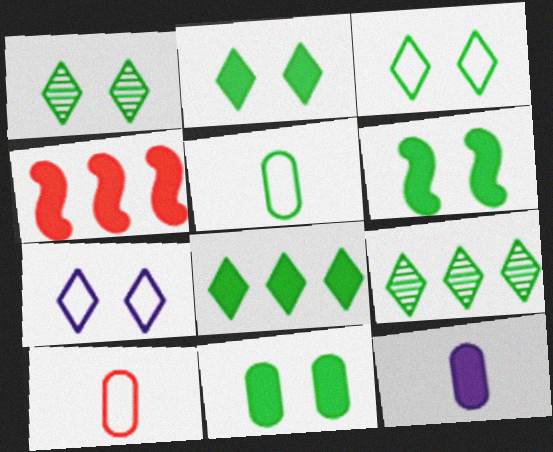[[1, 2, 3], 
[2, 4, 12], 
[2, 6, 11], 
[5, 6, 9]]